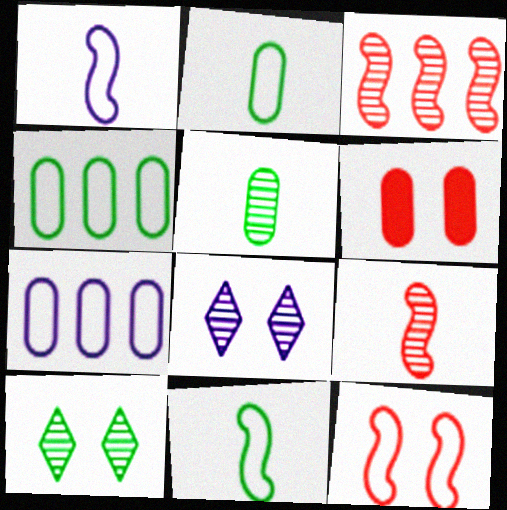[[3, 5, 8], 
[5, 6, 7]]